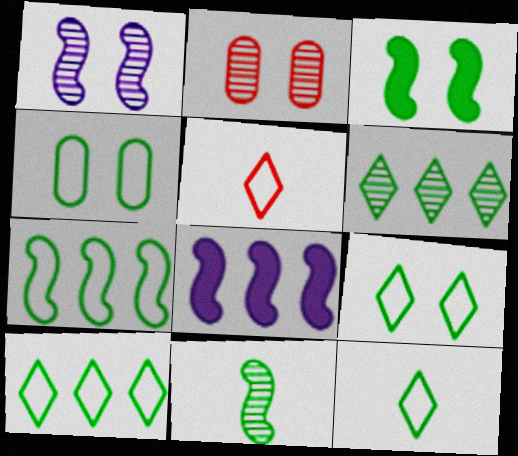[[2, 8, 12], 
[3, 7, 11], 
[4, 7, 12], 
[9, 10, 12]]